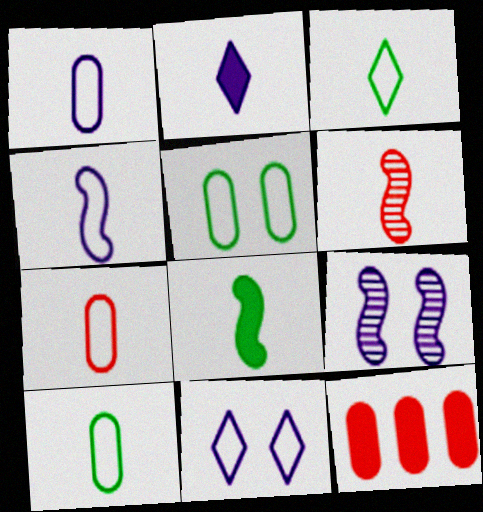[[1, 7, 10], 
[2, 6, 10], 
[3, 4, 7], 
[3, 9, 12], 
[4, 6, 8]]